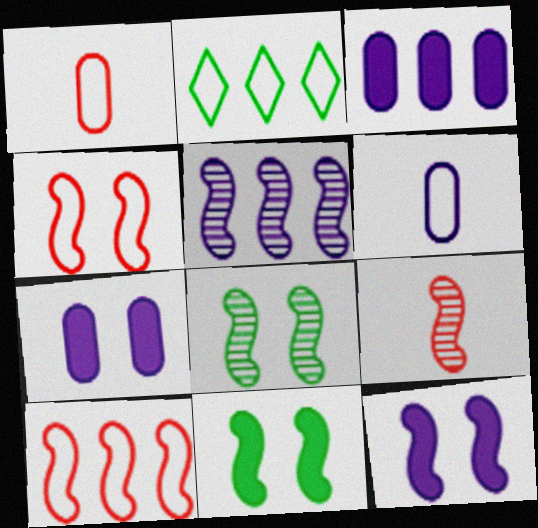[[2, 4, 6], 
[2, 7, 9], 
[4, 8, 12], 
[5, 8, 9]]